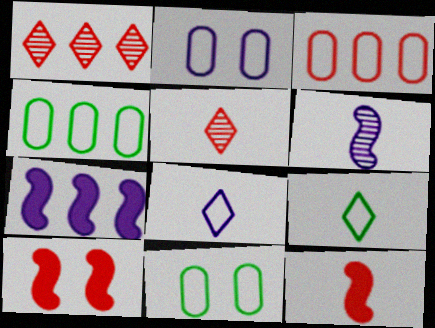[[1, 4, 7], 
[3, 5, 10], 
[5, 7, 11]]